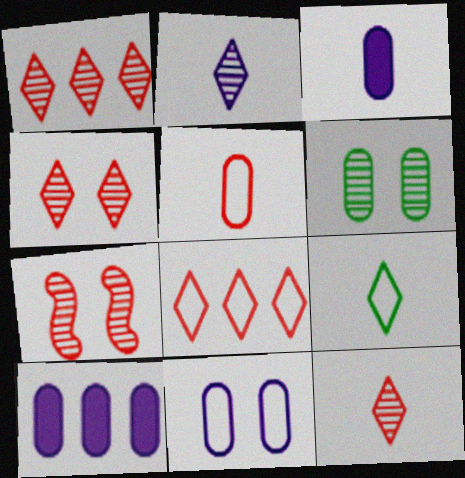[[1, 4, 12], 
[5, 6, 10], 
[7, 9, 10]]